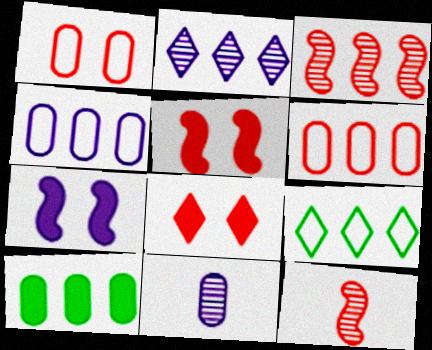[[1, 10, 11], 
[5, 9, 11], 
[6, 8, 12]]